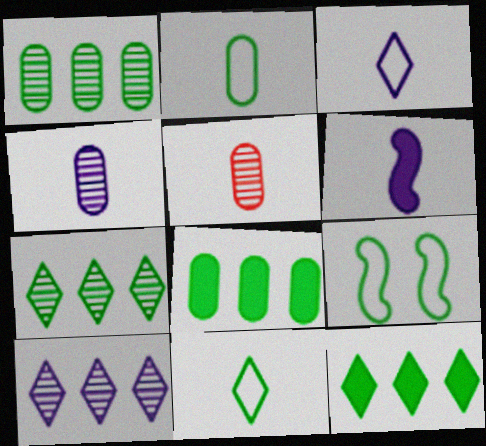[[3, 4, 6], 
[5, 6, 11]]